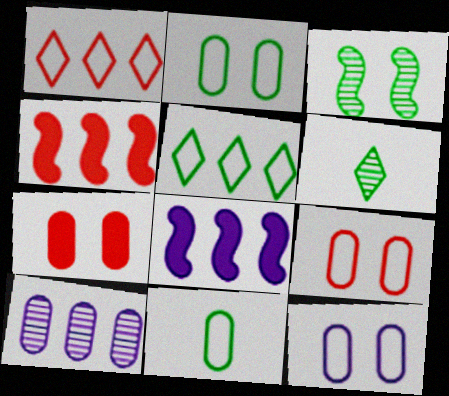[[2, 9, 12], 
[4, 5, 10], 
[4, 6, 12], 
[6, 8, 9], 
[7, 10, 11]]